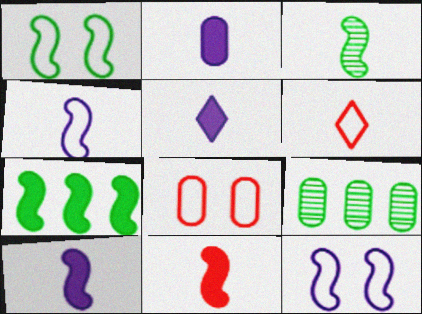[[1, 3, 7], 
[2, 3, 6], 
[2, 5, 10], 
[2, 8, 9], 
[3, 4, 11]]